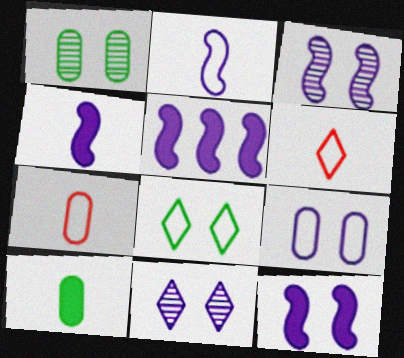[[1, 5, 6], 
[2, 3, 5], 
[4, 5, 12], 
[9, 11, 12]]